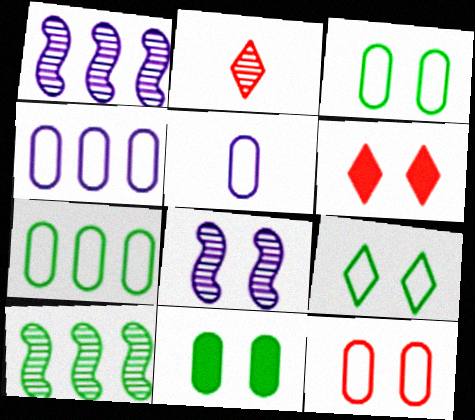[[3, 6, 8], 
[5, 6, 10], 
[5, 7, 12]]